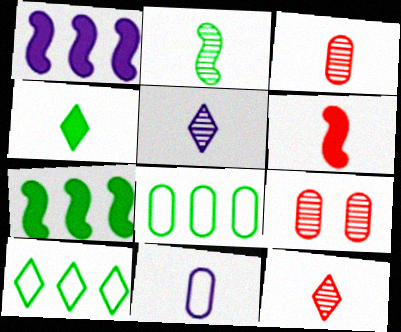[[2, 3, 5]]